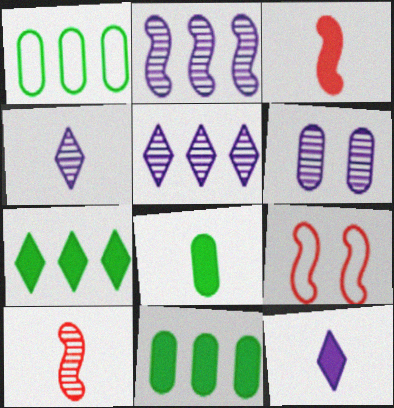[[2, 4, 6], 
[3, 8, 12], 
[4, 9, 11], 
[5, 8, 9]]